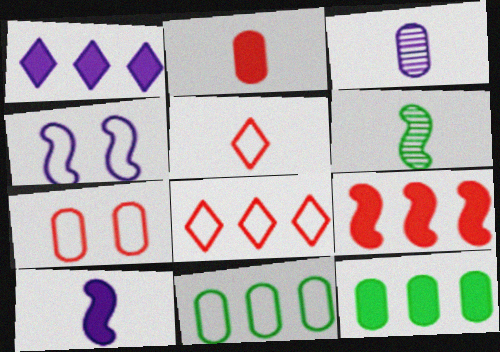[[1, 3, 4], 
[1, 6, 7], 
[1, 9, 12], 
[3, 7, 12], 
[4, 5, 11], 
[4, 6, 9]]